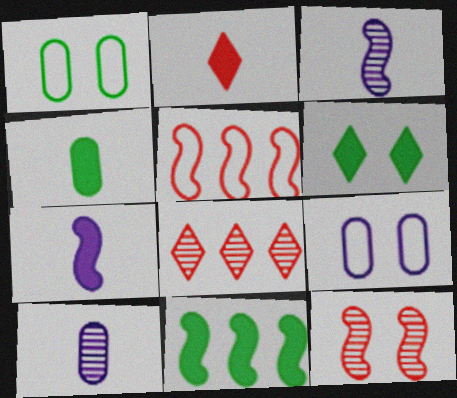[[1, 7, 8], 
[2, 4, 7], 
[4, 6, 11], 
[5, 6, 10], 
[6, 9, 12]]